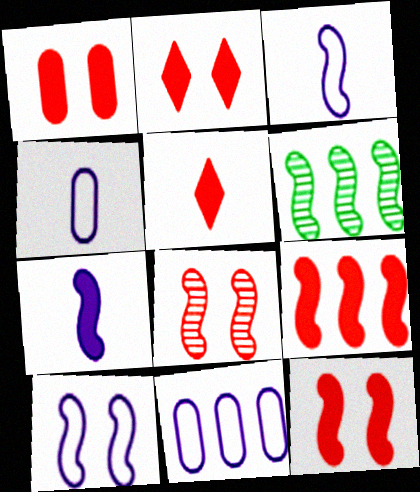[[1, 2, 12], 
[1, 5, 9], 
[2, 4, 6], 
[3, 6, 12]]